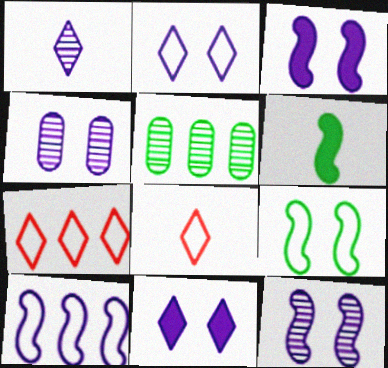[[2, 3, 4], 
[3, 5, 8], 
[4, 6, 7]]